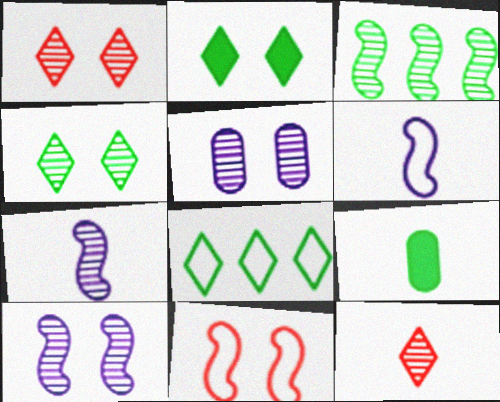[[2, 5, 11], 
[3, 5, 12], 
[6, 9, 12]]